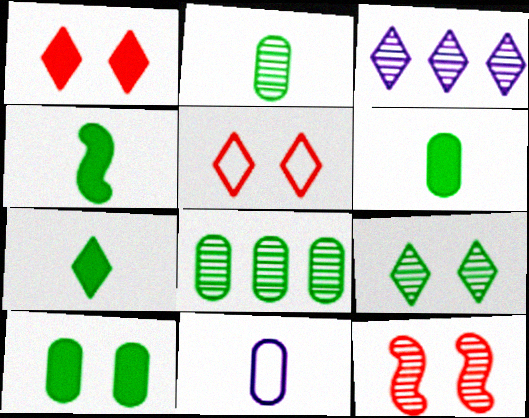[[2, 3, 12], 
[3, 5, 7], 
[4, 6, 7]]